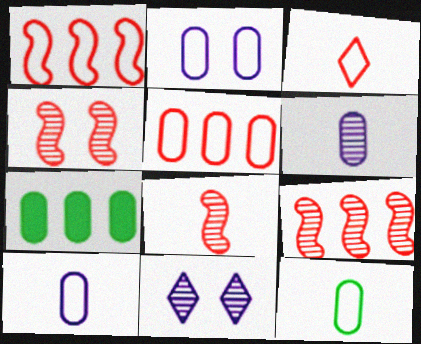[[2, 5, 12], 
[4, 8, 9]]